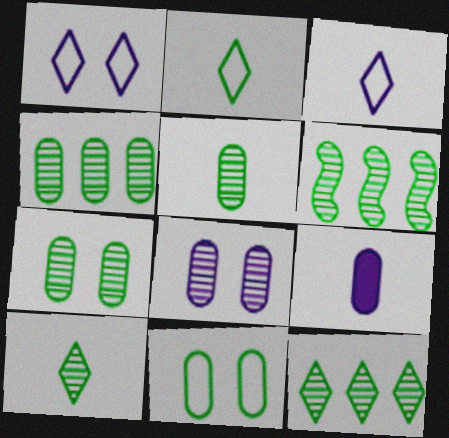[[4, 5, 7], 
[4, 6, 12], 
[6, 7, 10]]